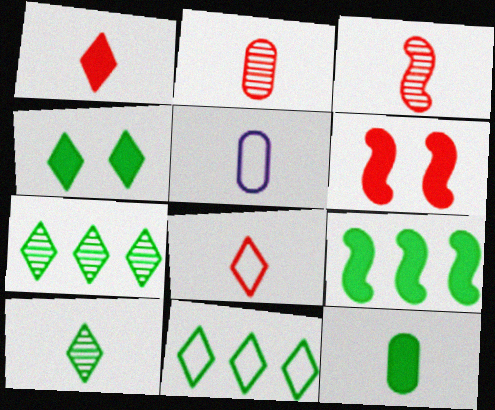[[2, 5, 12], 
[4, 9, 12], 
[4, 10, 11], 
[5, 6, 7]]